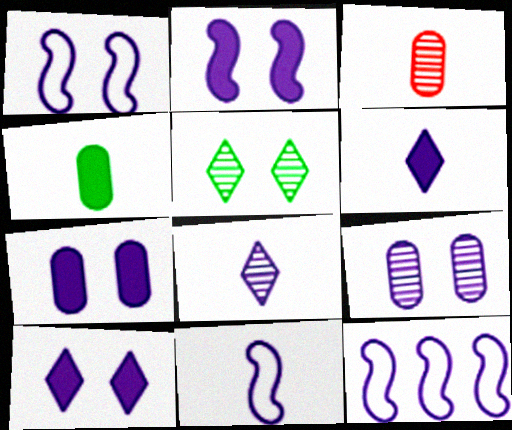[[1, 9, 10], 
[1, 11, 12], 
[2, 7, 10], 
[6, 9, 12], 
[7, 8, 12]]